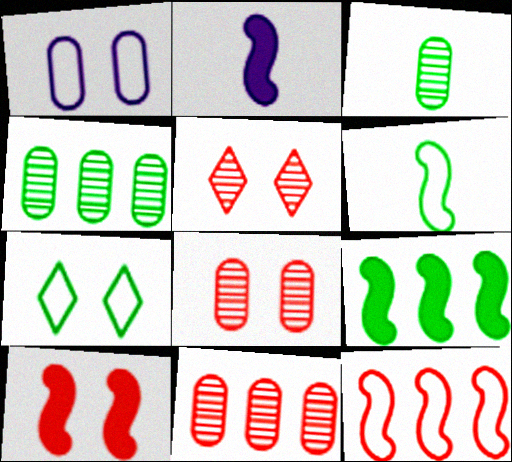[[2, 7, 11], 
[2, 9, 10], 
[3, 7, 9]]